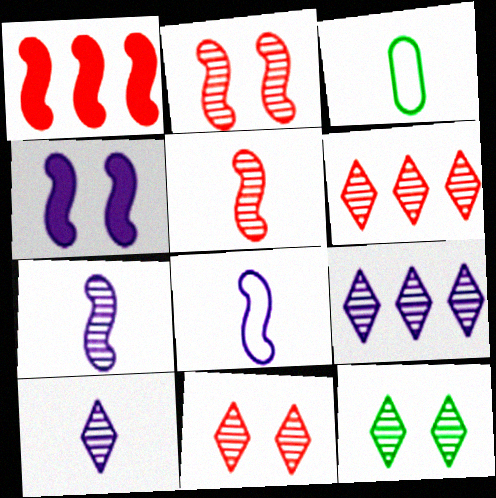[[3, 4, 6], 
[6, 10, 12]]